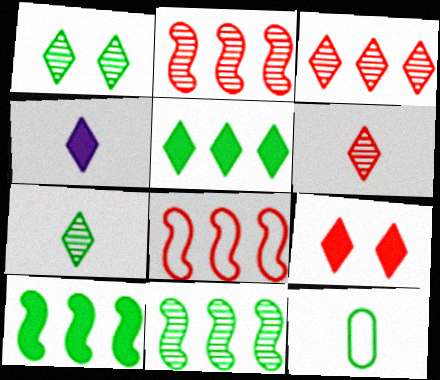[[1, 10, 12], 
[4, 5, 9]]